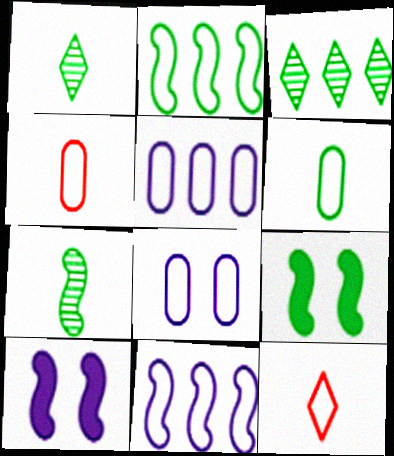[[2, 7, 9], 
[2, 8, 12], 
[3, 4, 10], 
[3, 6, 9]]